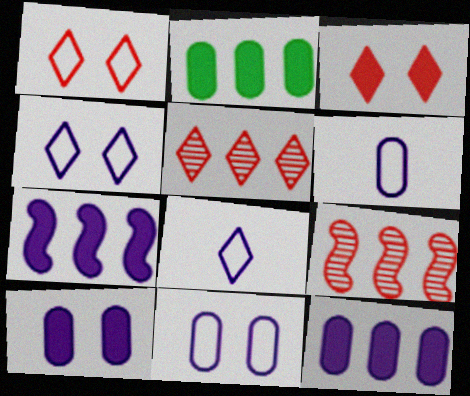[]